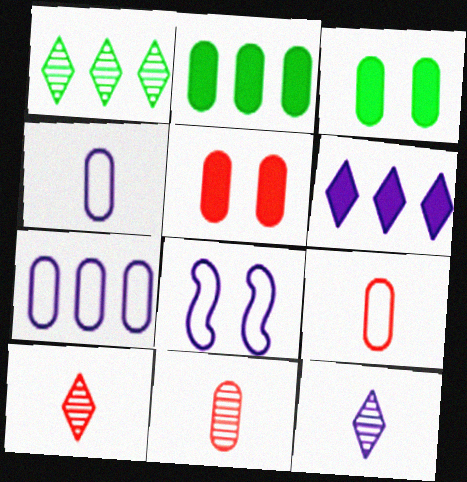[[2, 8, 10], 
[3, 7, 11]]